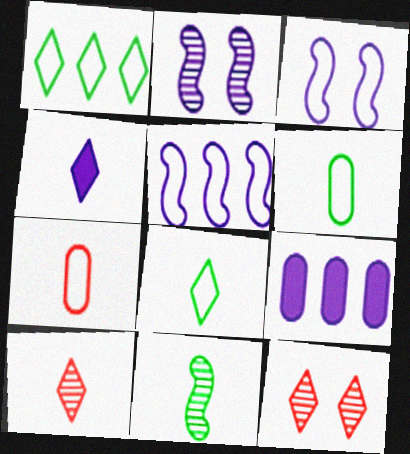[[1, 3, 7], 
[1, 4, 12], 
[4, 7, 11], 
[4, 8, 10]]